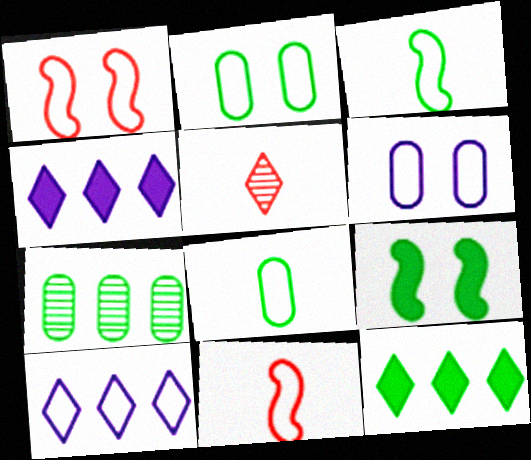[[1, 8, 10], 
[2, 10, 11]]